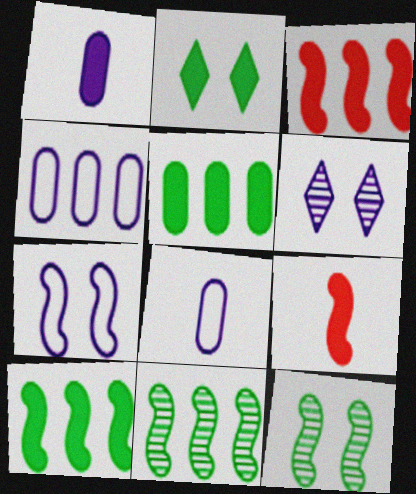[[1, 2, 3], 
[7, 9, 11]]